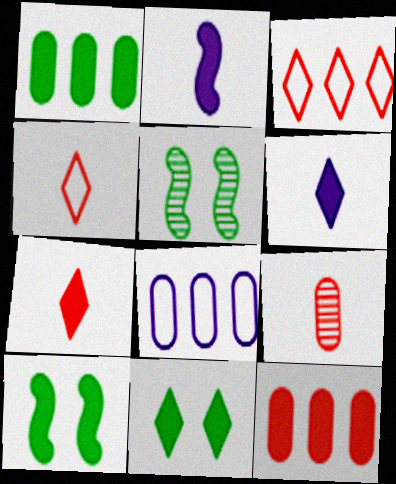[[2, 11, 12], 
[5, 7, 8], 
[6, 10, 12]]